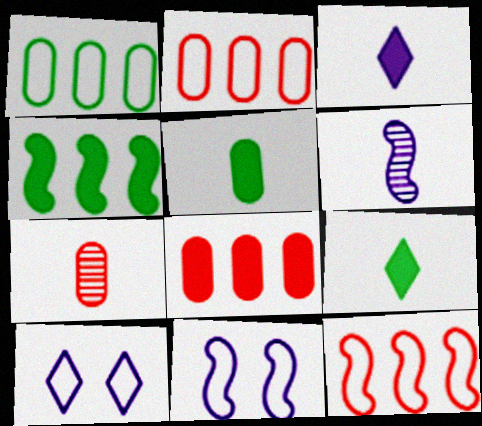[[4, 7, 10]]